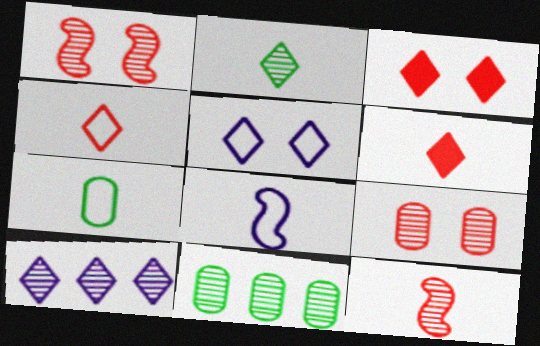[[3, 8, 11], 
[4, 7, 8]]